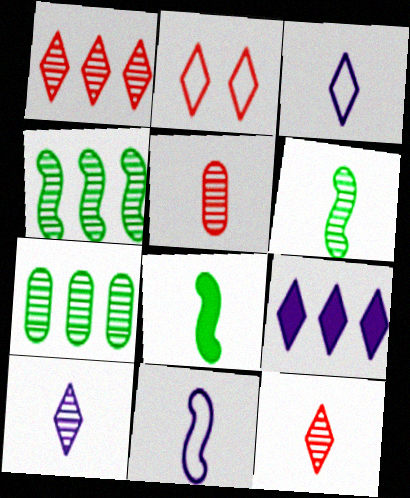[[3, 5, 8], 
[5, 6, 10]]